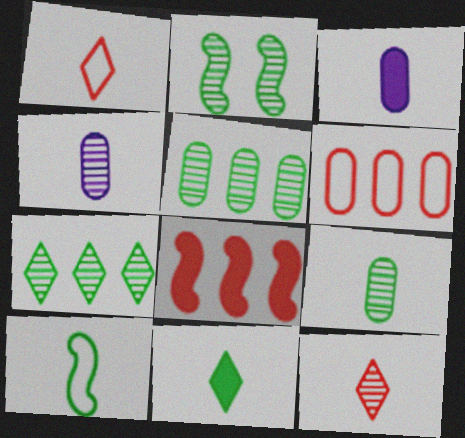[[2, 7, 9], 
[3, 10, 12], 
[9, 10, 11]]